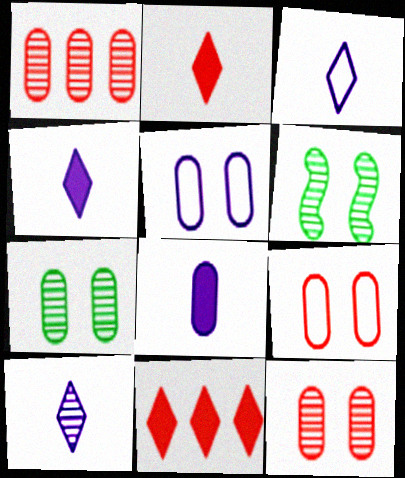[[1, 6, 10], 
[3, 4, 10]]